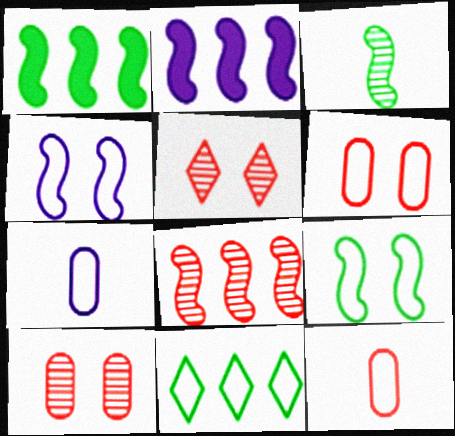[[1, 3, 9], 
[1, 5, 7], 
[4, 11, 12]]